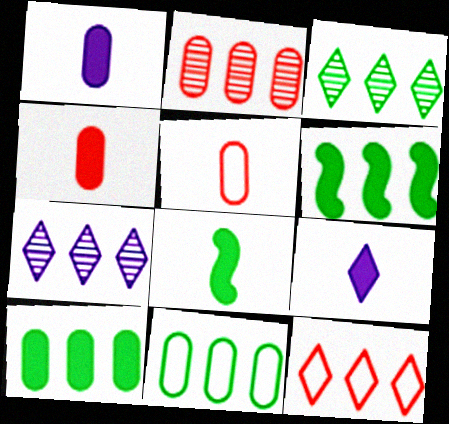[[3, 6, 11], 
[4, 8, 9]]